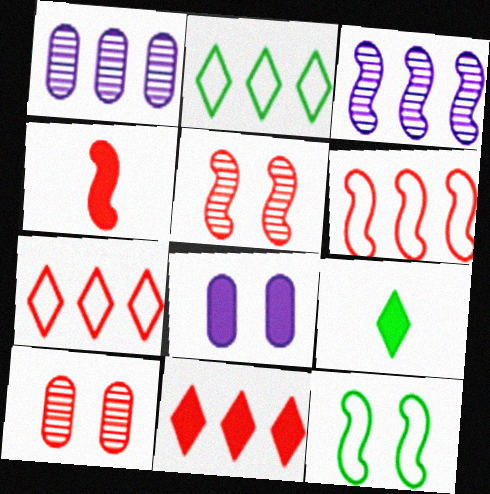[[3, 4, 12], 
[4, 5, 6], 
[4, 7, 10]]